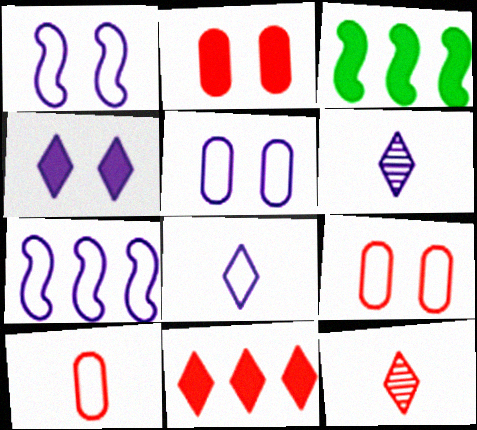[[3, 5, 12], 
[3, 6, 9], 
[5, 7, 8]]